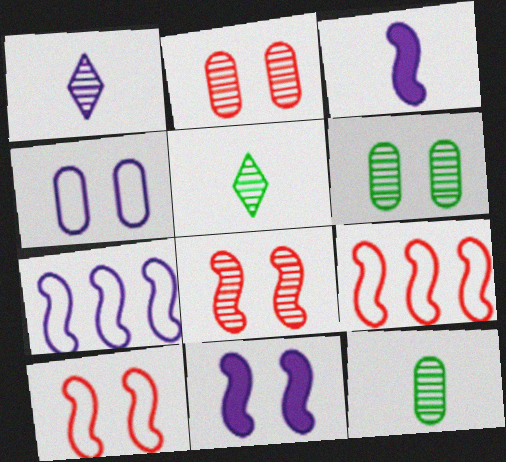[]